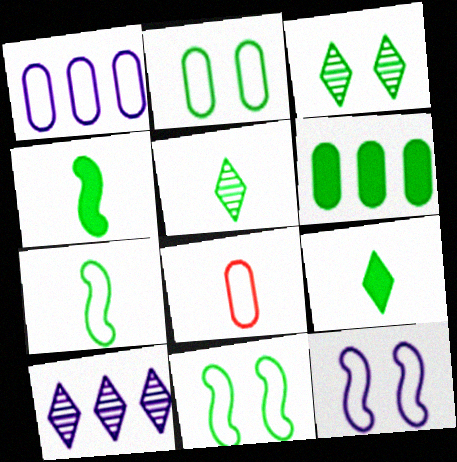[[1, 2, 8], 
[3, 6, 7], 
[5, 6, 11]]